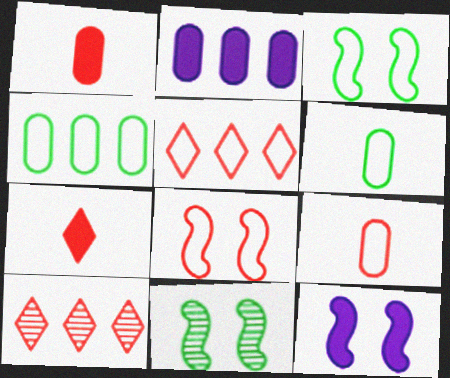[[1, 8, 10], 
[5, 8, 9], 
[6, 10, 12], 
[8, 11, 12]]